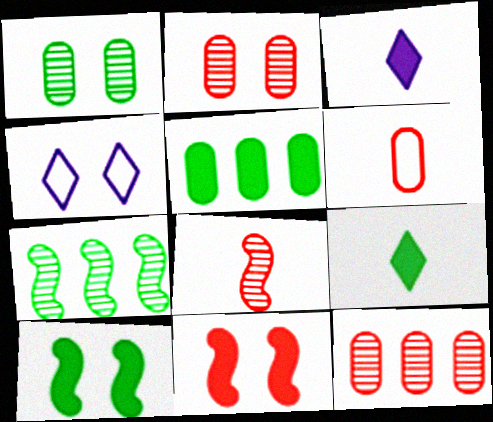[[1, 4, 11], 
[2, 4, 10], 
[3, 5, 11], 
[4, 5, 8], 
[5, 9, 10]]